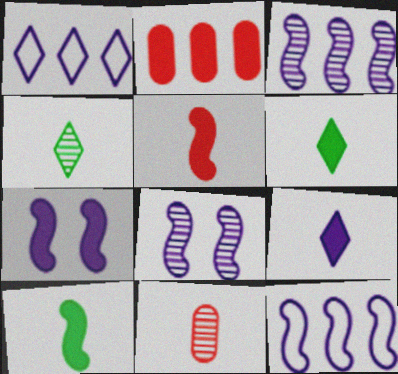[[2, 6, 7]]